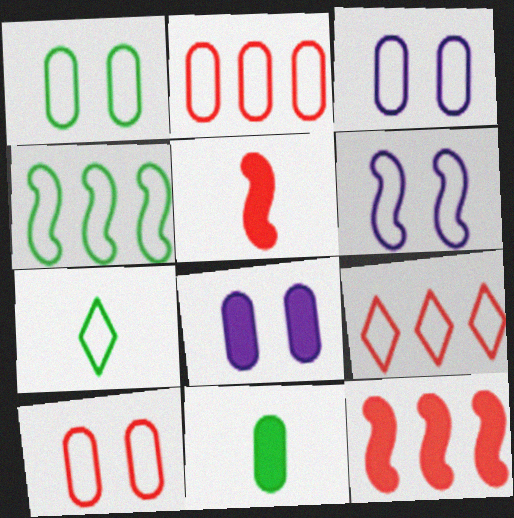[[1, 3, 10], 
[1, 4, 7], 
[2, 6, 7]]